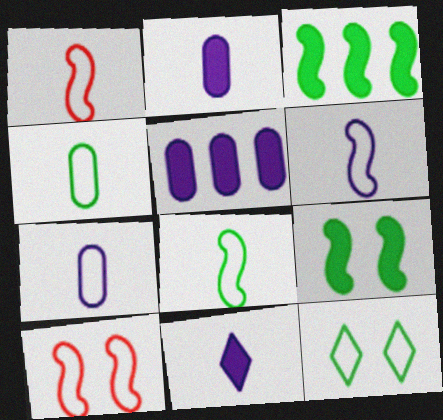[[1, 6, 8]]